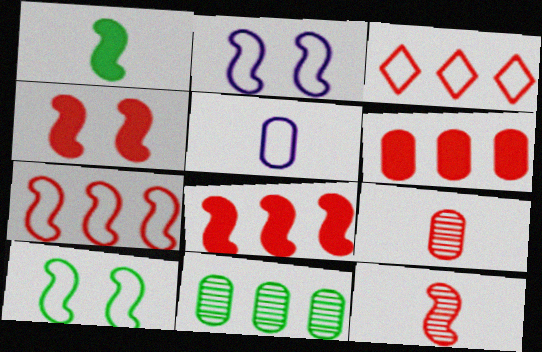[[3, 4, 9], 
[3, 5, 10], 
[4, 7, 12]]